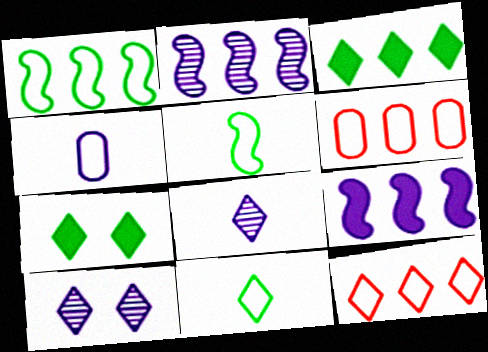[[2, 3, 6], 
[4, 9, 10], 
[7, 8, 12]]